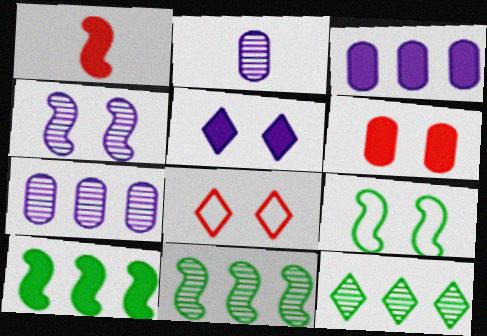[[2, 8, 10]]